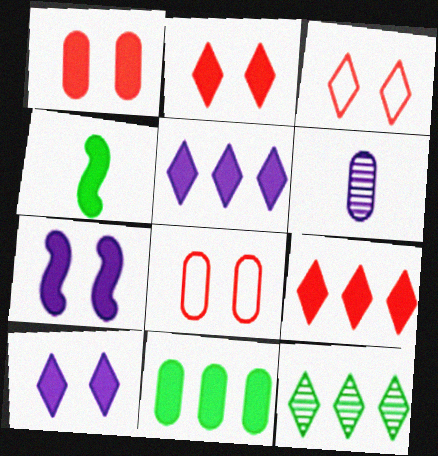[[1, 4, 5], 
[6, 8, 11]]